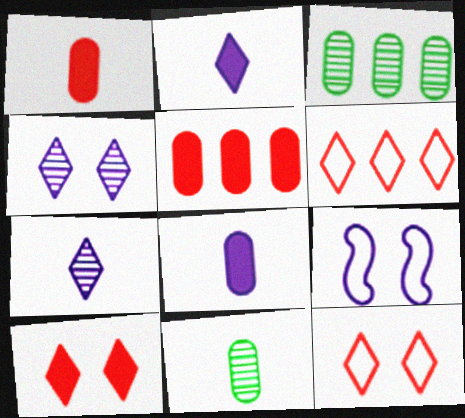[]